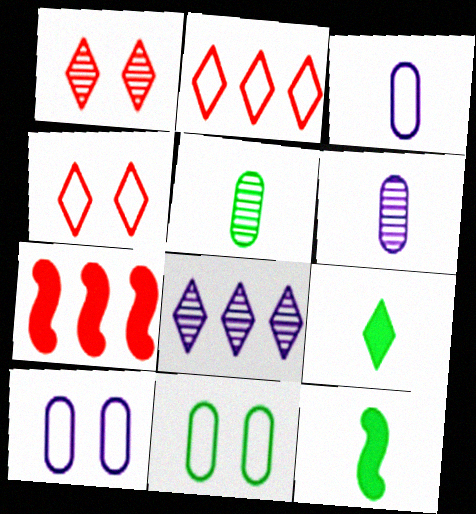[[4, 8, 9]]